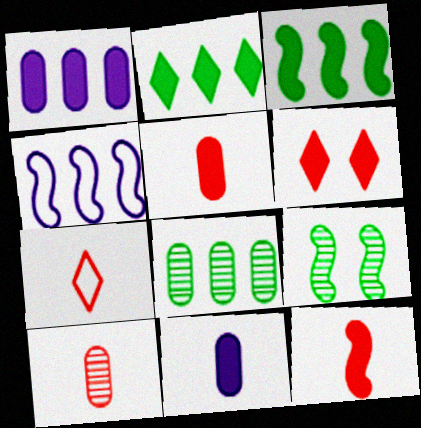[[1, 7, 9], 
[3, 6, 11], 
[4, 9, 12], 
[7, 10, 12]]